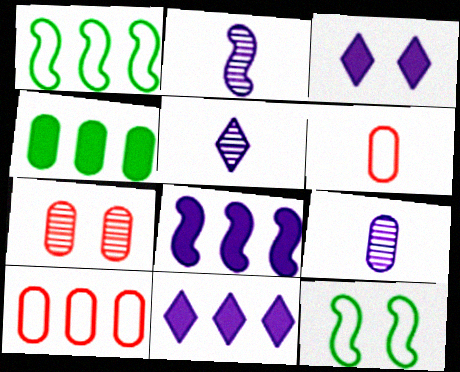[[2, 5, 9], 
[3, 7, 12]]